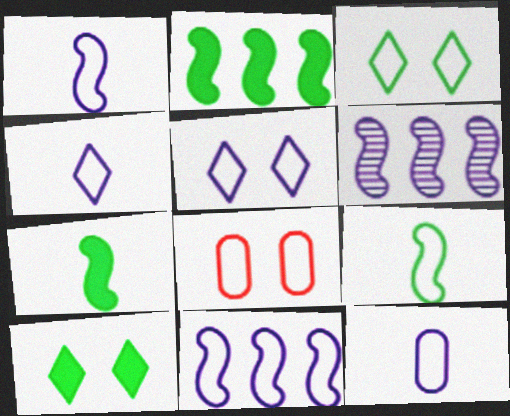[[1, 4, 12], 
[5, 11, 12]]